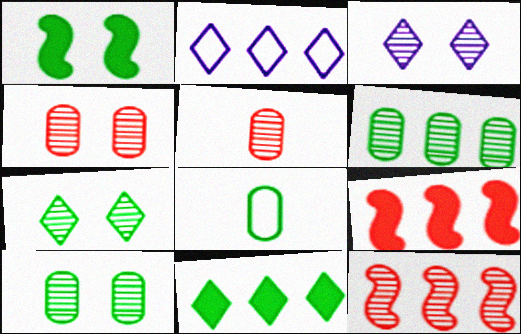[[1, 2, 5], 
[2, 6, 9], 
[3, 8, 9]]